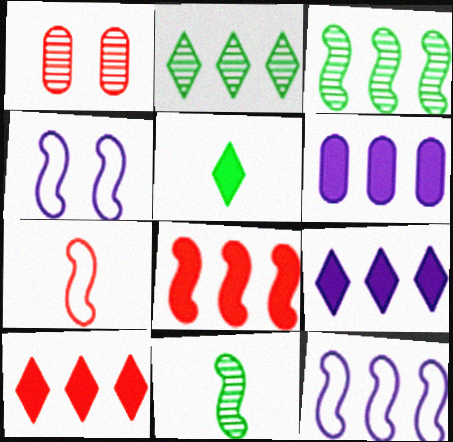[[1, 5, 12], 
[1, 7, 10], 
[3, 8, 12], 
[4, 8, 11]]